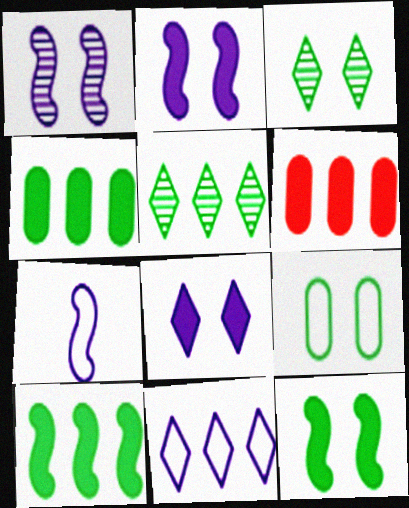[[3, 6, 7], 
[3, 9, 12]]